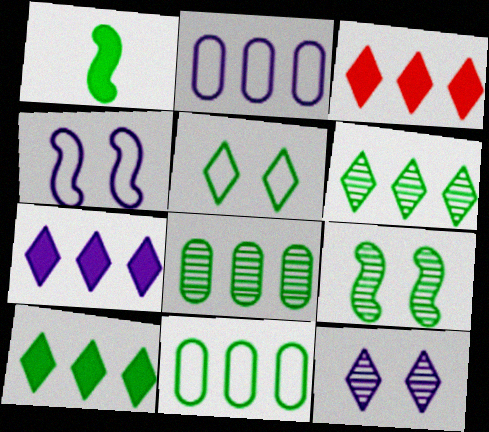[[1, 5, 8], 
[3, 7, 10]]